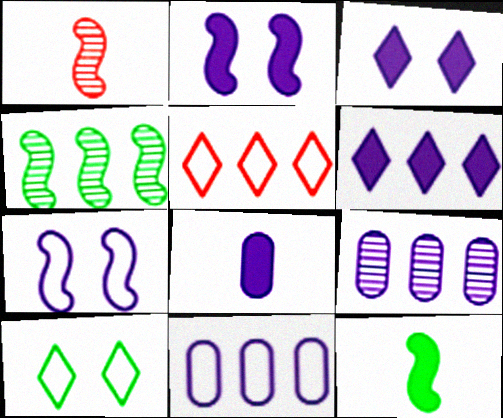[[2, 6, 8]]